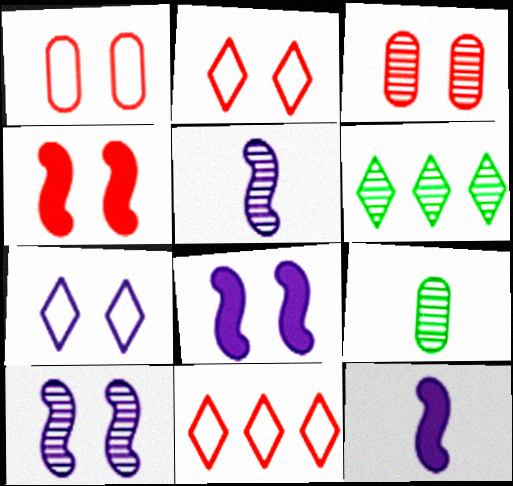[[1, 6, 12], 
[2, 3, 4], 
[3, 5, 6], 
[8, 9, 11]]